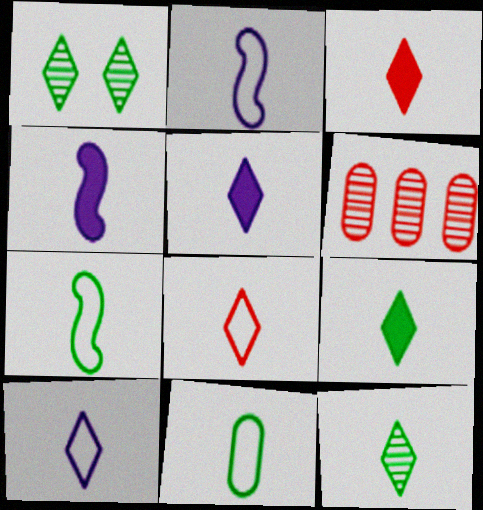[[2, 8, 11], 
[3, 5, 9], 
[3, 10, 12], 
[5, 8, 12]]